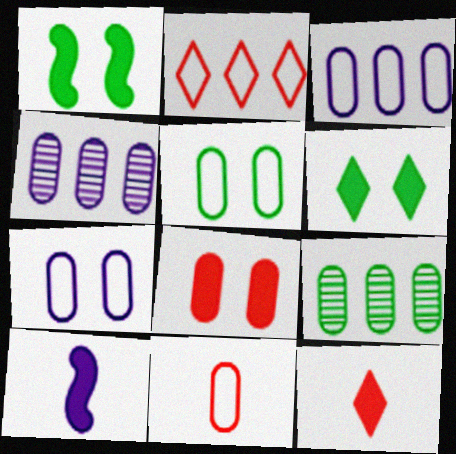[[3, 5, 11]]